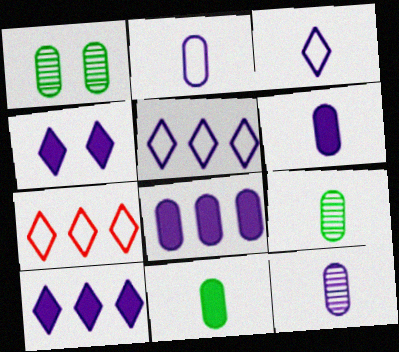[[2, 6, 12]]